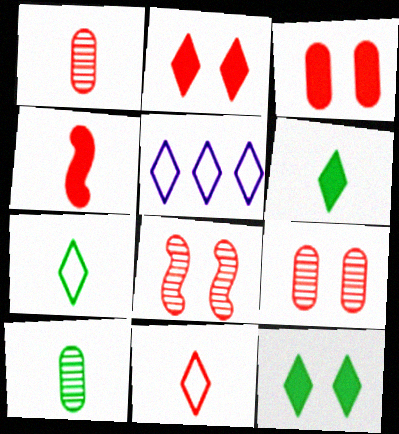[[1, 4, 11]]